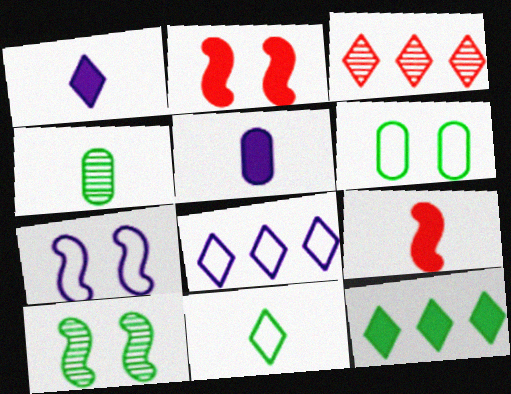[[2, 4, 8], 
[2, 5, 12], 
[2, 7, 10], 
[3, 8, 12]]